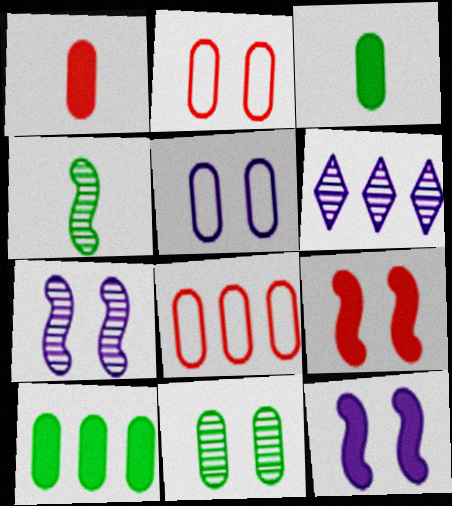[]